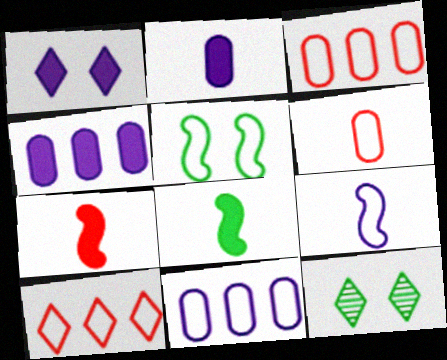[[7, 11, 12]]